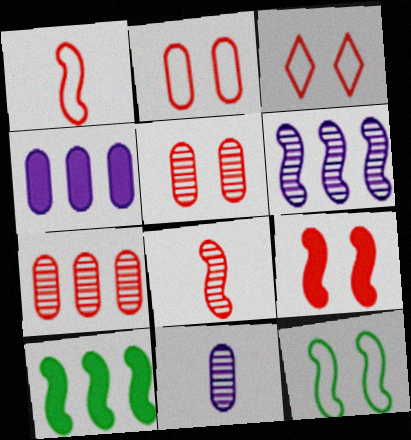[[3, 5, 9], 
[3, 10, 11]]